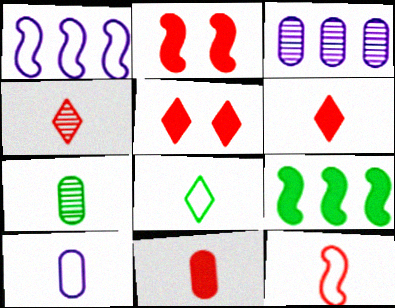[[1, 5, 7], 
[2, 3, 8], 
[4, 11, 12], 
[7, 10, 11], 
[8, 10, 12]]